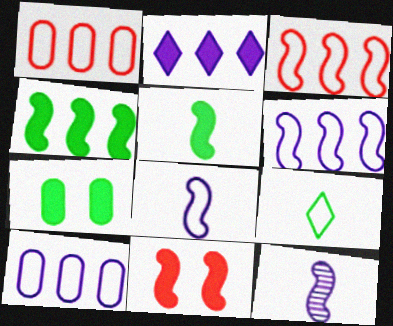[]